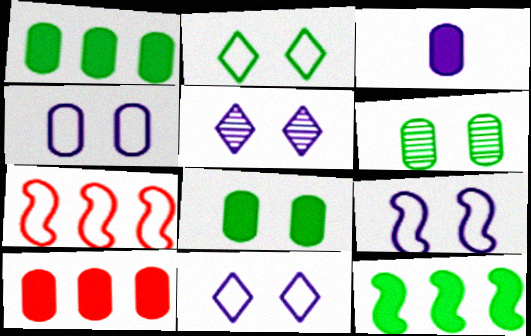[[3, 8, 10], 
[4, 9, 11]]